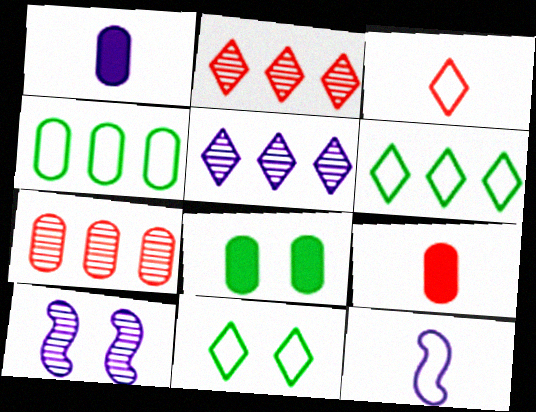[[2, 8, 12], 
[6, 9, 10]]